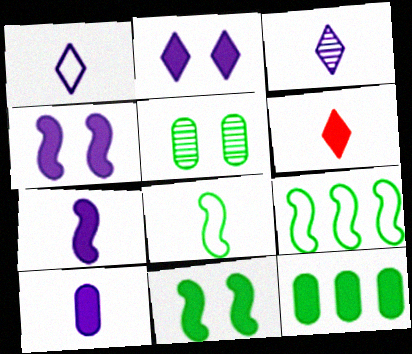[[4, 6, 12]]